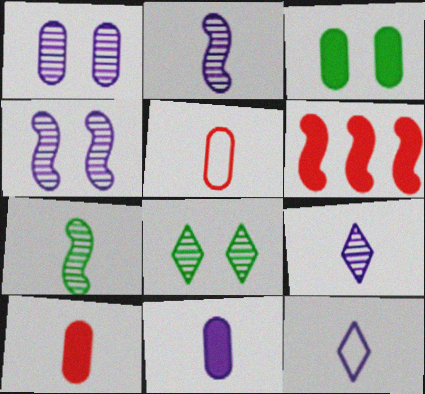[[2, 11, 12], 
[7, 10, 12]]